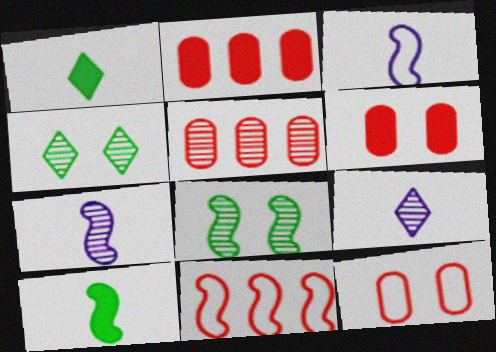[[2, 3, 4], 
[4, 5, 7], 
[5, 8, 9]]